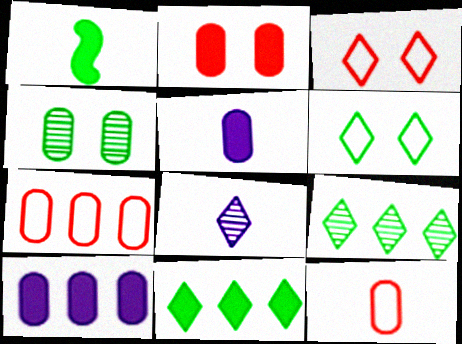[[1, 8, 12], 
[3, 8, 11], 
[4, 5, 7], 
[4, 10, 12]]